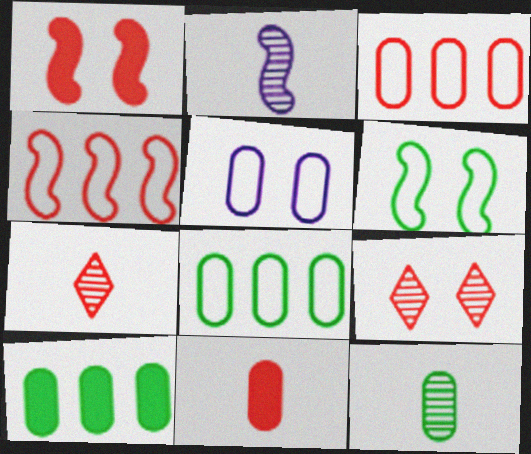[[1, 3, 7], 
[2, 7, 12], 
[4, 9, 11]]